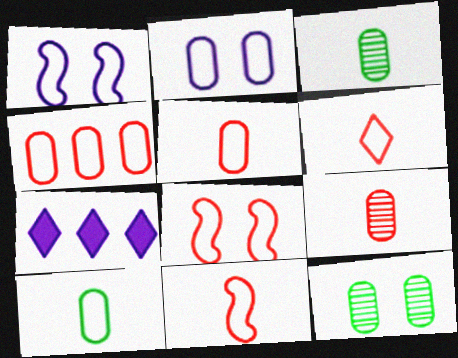[[2, 4, 10], 
[3, 7, 8], 
[4, 6, 8], 
[5, 6, 11], 
[7, 11, 12]]